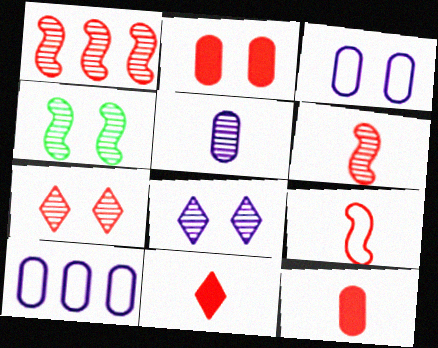[[4, 10, 11]]